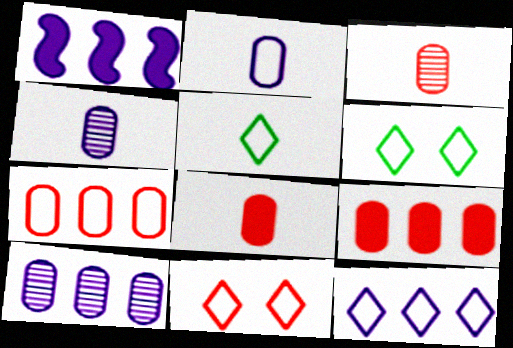[[1, 3, 6], 
[1, 10, 12], 
[5, 11, 12]]